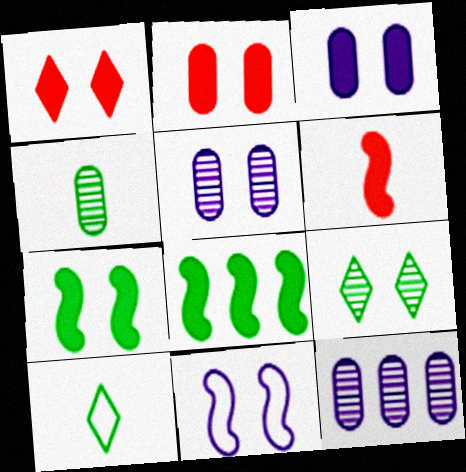[[1, 3, 7], 
[2, 9, 11]]